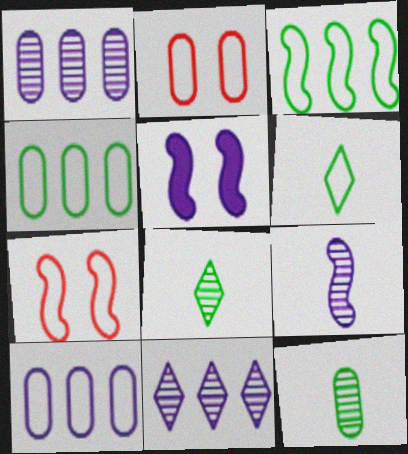[[6, 7, 10]]